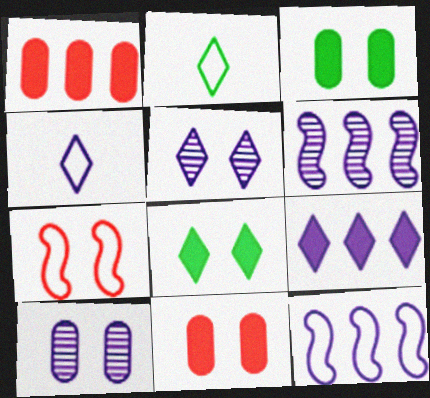[[2, 6, 11], 
[3, 5, 7], 
[4, 5, 9], 
[7, 8, 10]]